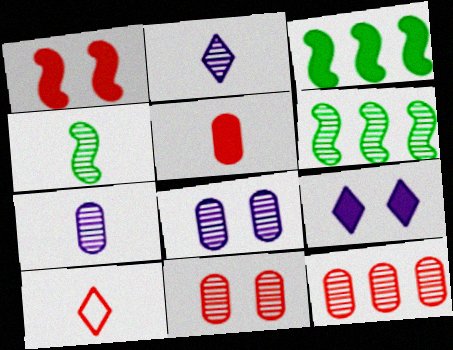[[1, 10, 12], 
[2, 6, 11], 
[3, 5, 9], 
[3, 8, 10]]